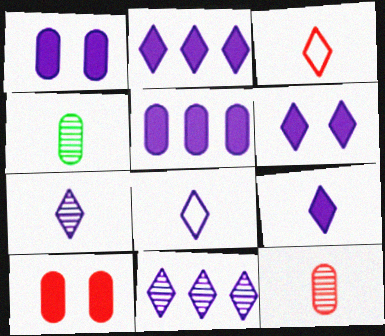[[2, 6, 9], 
[6, 8, 11], 
[7, 8, 9]]